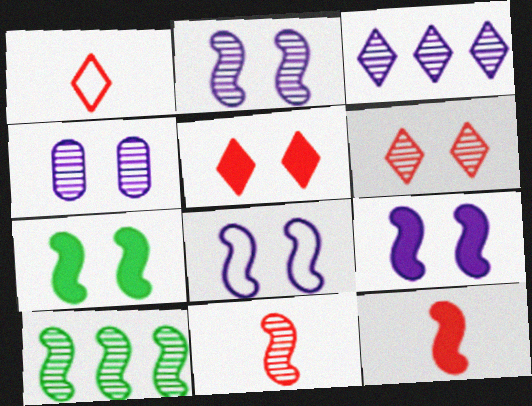[[2, 8, 9], 
[2, 10, 11], 
[8, 10, 12]]